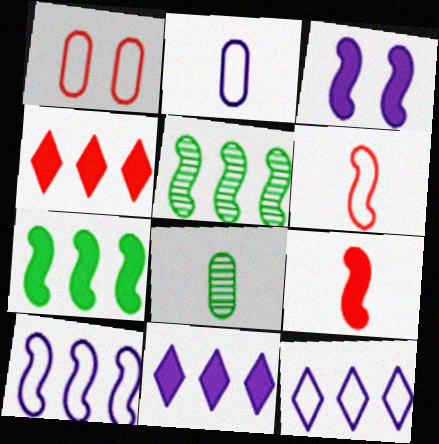[[3, 5, 6], 
[3, 7, 9]]